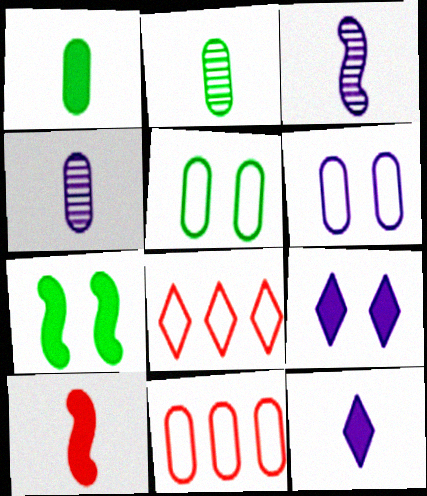[[1, 10, 12], 
[4, 7, 8]]